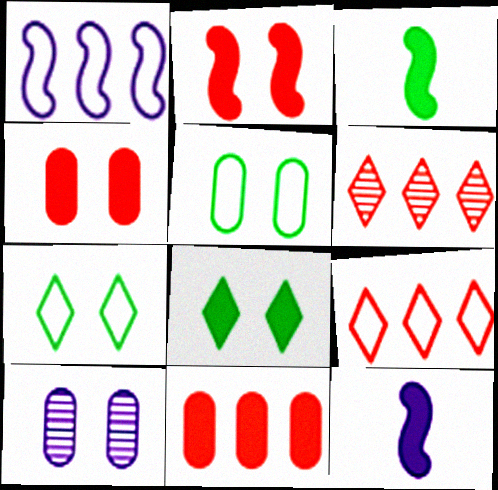[[2, 7, 10], 
[3, 9, 10], 
[4, 5, 10], 
[5, 6, 12], 
[8, 11, 12]]